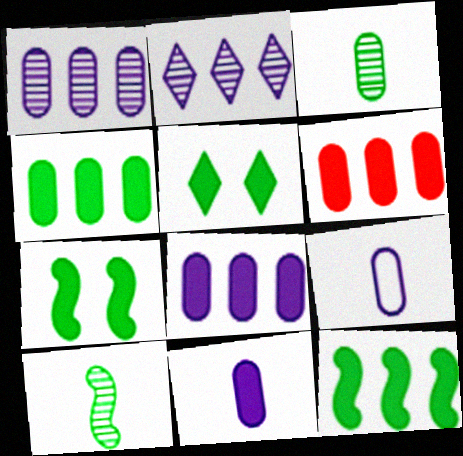[[4, 6, 8]]